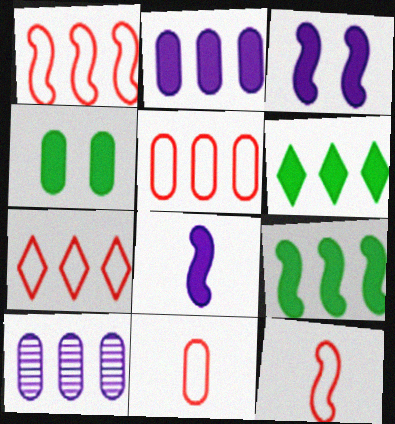[[1, 5, 7], 
[1, 6, 10], 
[4, 10, 11], 
[7, 9, 10]]